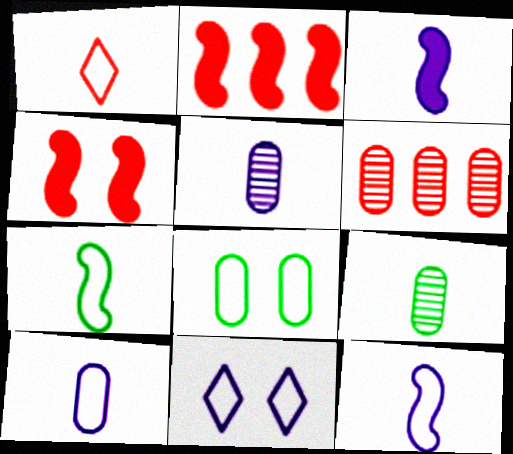[[1, 3, 9], 
[1, 4, 6], 
[1, 7, 10], 
[2, 9, 11]]